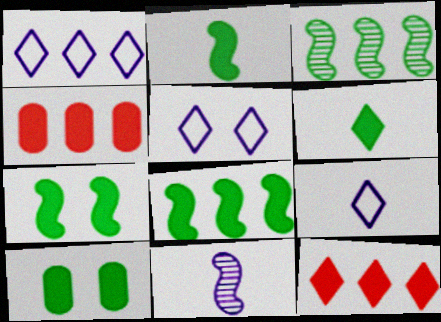[[1, 3, 4], 
[1, 5, 9], 
[2, 7, 8], 
[6, 8, 10]]